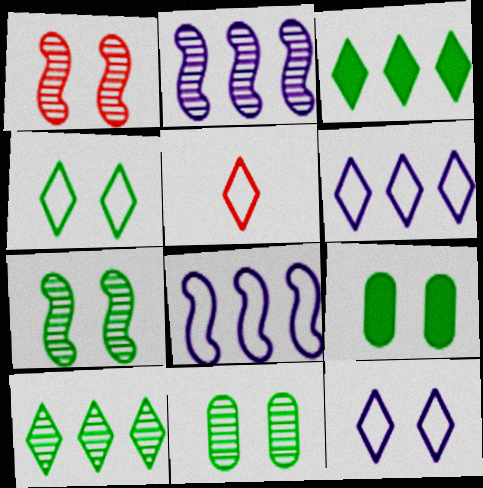[[1, 9, 12], 
[2, 5, 9], 
[4, 5, 6], 
[4, 7, 9]]